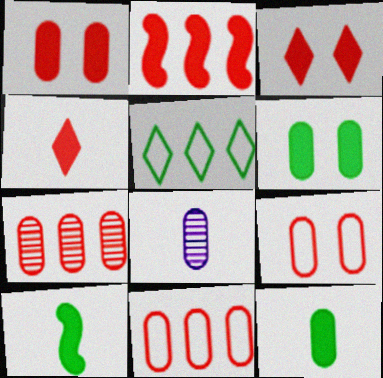[[1, 2, 4], 
[6, 8, 11]]